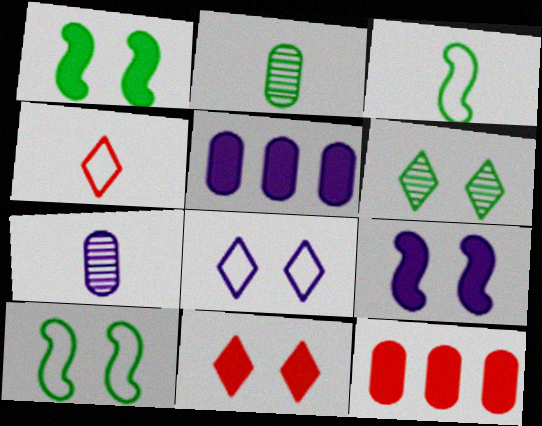[[6, 8, 11]]